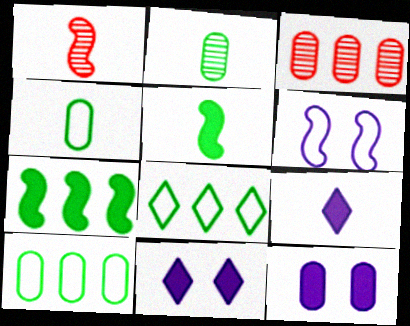[[1, 4, 9], 
[1, 6, 7], 
[1, 8, 12], 
[1, 10, 11], 
[3, 4, 12]]